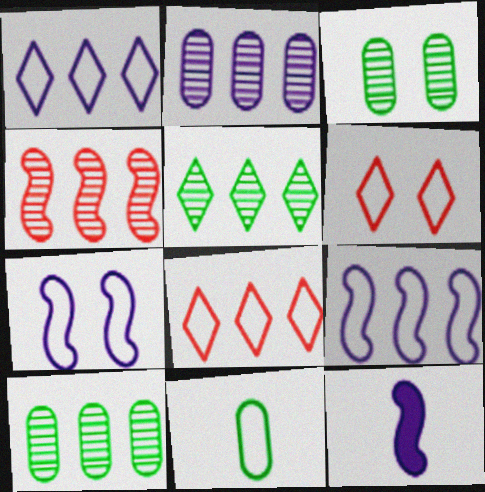[[2, 4, 5], 
[3, 8, 12], 
[6, 9, 11], 
[6, 10, 12], 
[7, 8, 11]]